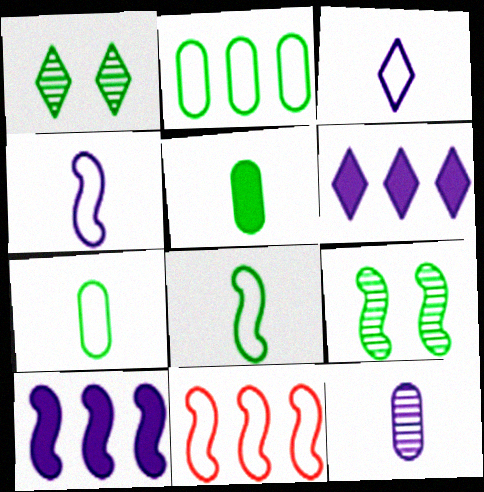[]